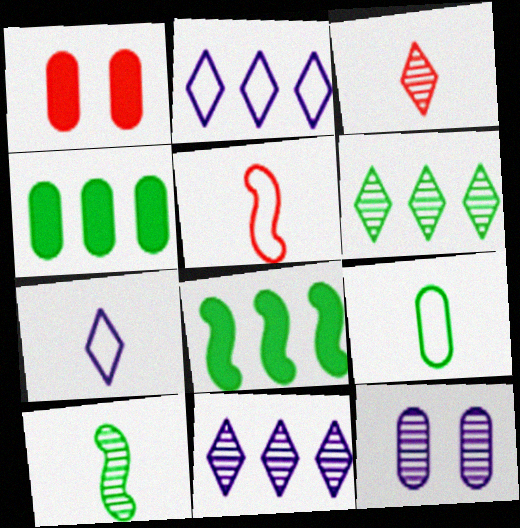[[1, 2, 10], 
[5, 7, 9]]